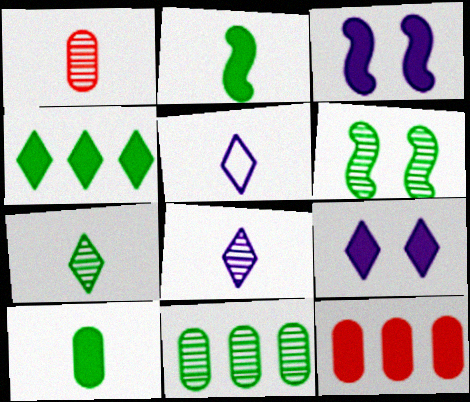[[1, 2, 5], 
[2, 9, 12], 
[5, 6, 12], 
[6, 7, 11]]